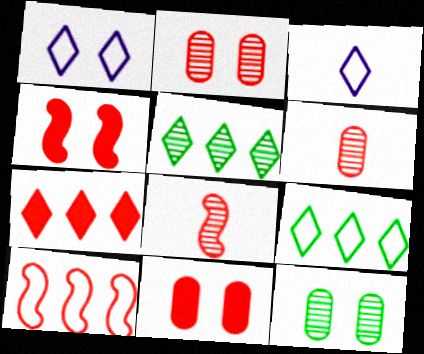[[1, 4, 12], 
[4, 8, 10]]